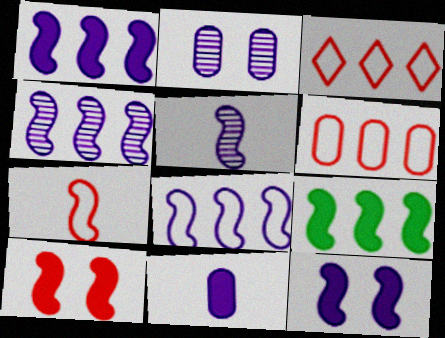[[1, 4, 8], 
[5, 8, 12]]